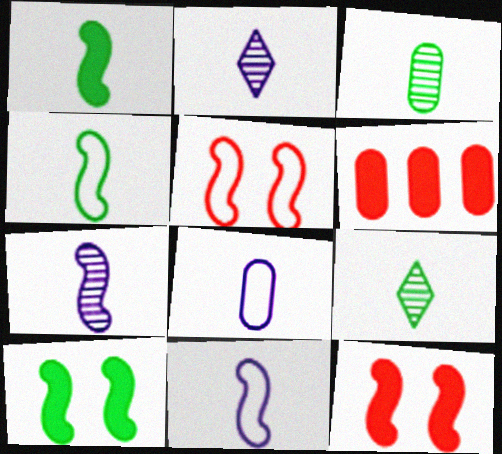[]